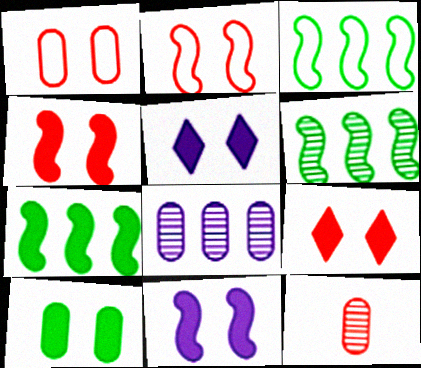[[3, 5, 12], 
[3, 6, 7], 
[4, 5, 10], 
[9, 10, 11]]